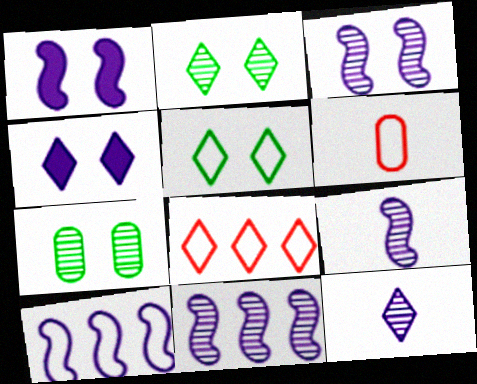[[1, 9, 10], 
[3, 9, 11], 
[5, 6, 10]]